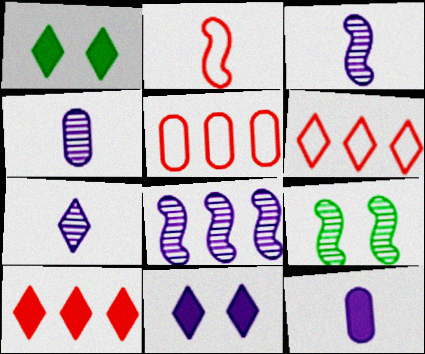[[1, 3, 5], 
[1, 6, 7], 
[3, 4, 7], 
[6, 9, 12]]